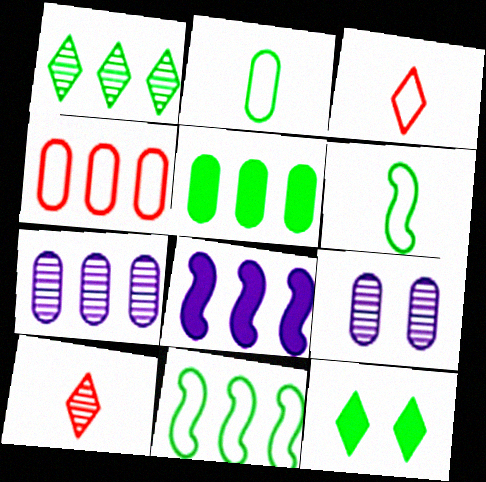[[1, 4, 8], 
[1, 5, 11], 
[4, 5, 7]]